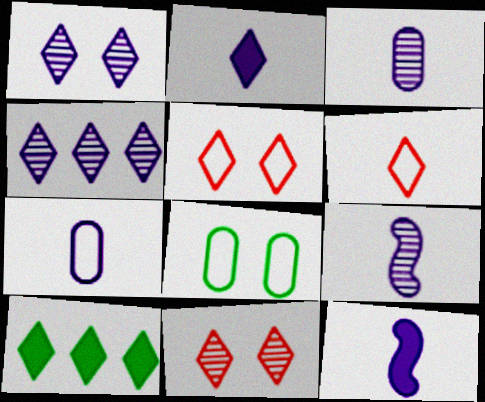[[1, 6, 10], 
[2, 7, 9]]